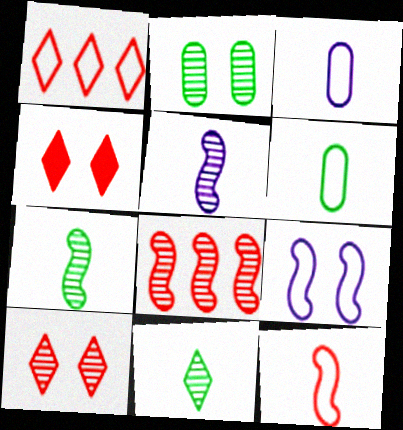[[1, 6, 9], 
[2, 4, 9]]